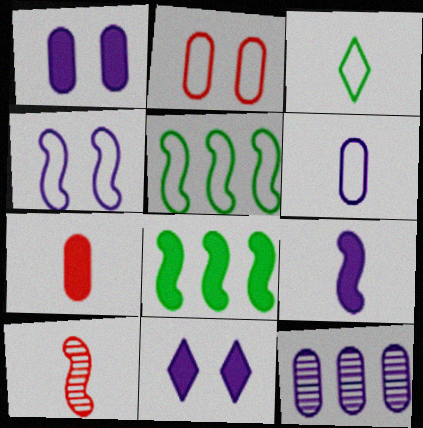[[1, 6, 12], 
[4, 8, 10], 
[7, 8, 11]]